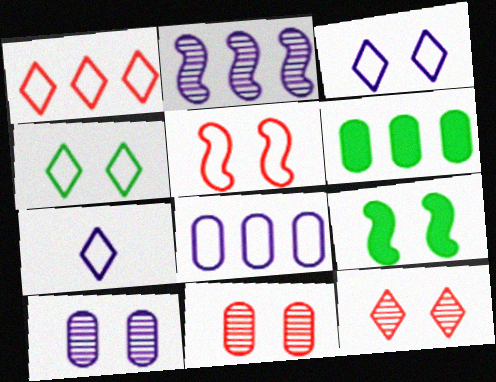[[1, 2, 6], 
[1, 4, 7], 
[3, 9, 11]]